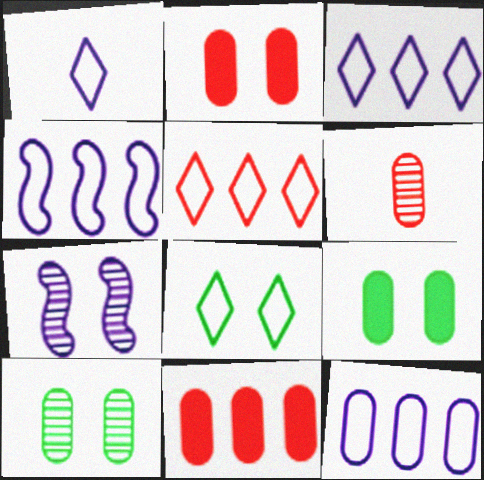[[1, 5, 8], 
[2, 7, 8], 
[3, 4, 12], 
[6, 9, 12]]